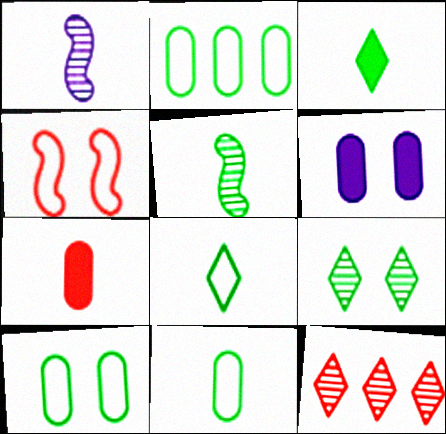[[1, 7, 8], 
[2, 10, 11], 
[3, 5, 11], 
[4, 6, 9], 
[4, 7, 12]]